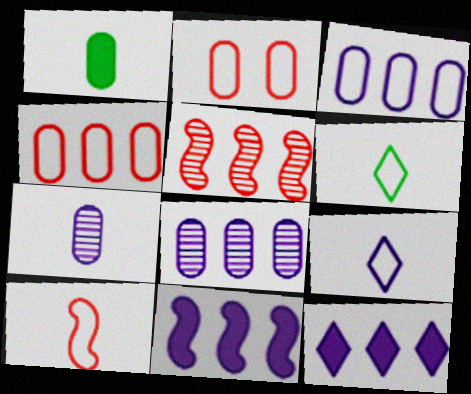[[1, 2, 8]]